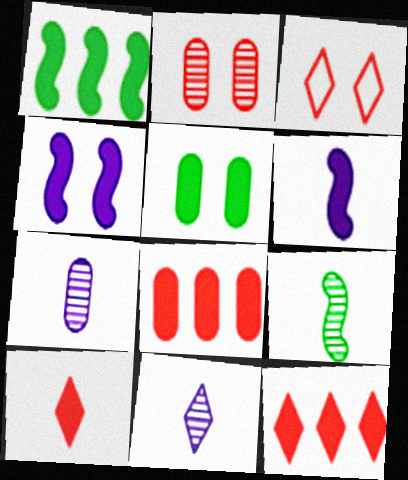[[1, 3, 7], 
[5, 6, 12]]